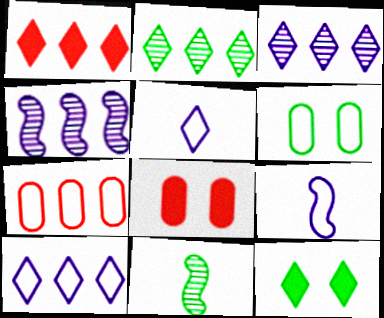[[1, 2, 10], 
[2, 8, 9], 
[8, 10, 11]]